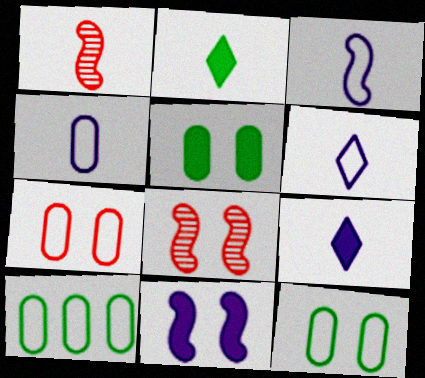[[1, 2, 4], 
[3, 4, 6], 
[4, 7, 10], 
[8, 9, 10]]